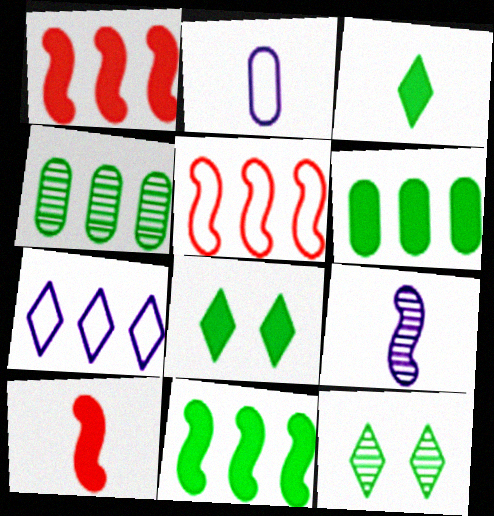[[1, 2, 12], 
[1, 4, 7]]